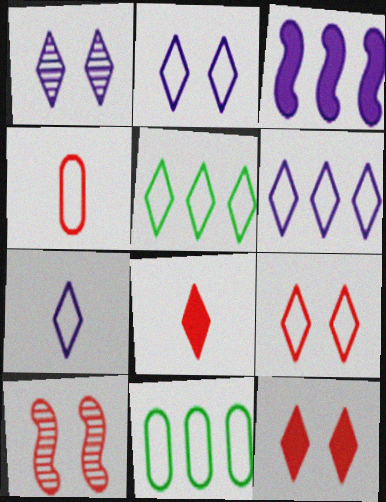[[1, 5, 8], 
[2, 6, 7], 
[5, 7, 9]]